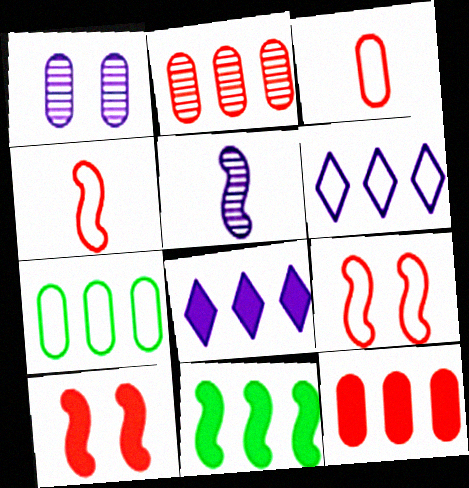[[2, 6, 11], 
[5, 9, 11], 
[8, 11, 12]]